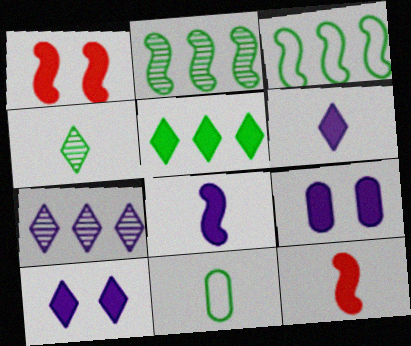[[1, 7, 11], 
[5, 9, 12]]